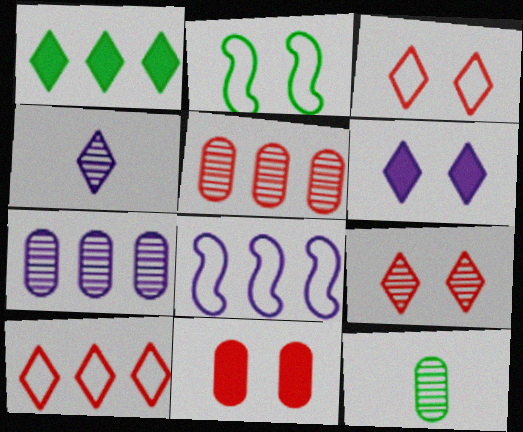[[1, 2, 12], 
[1, 3, 4], 
[1, 5, 8]]